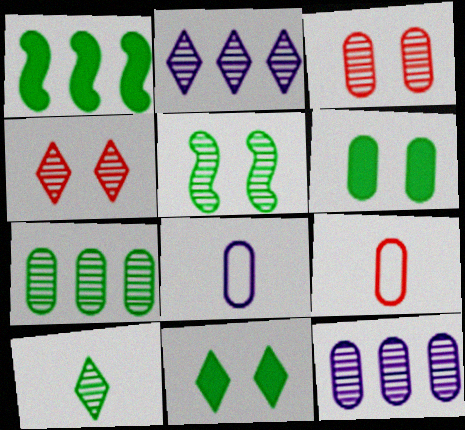[[1, 4, 8], 
[2, 4, 10], 
[5, 7, 10], 
[6, 9, 12]]